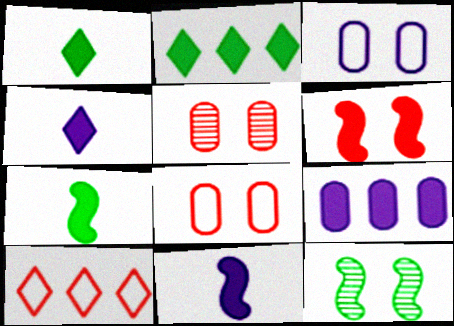[[1, 6, 9]]